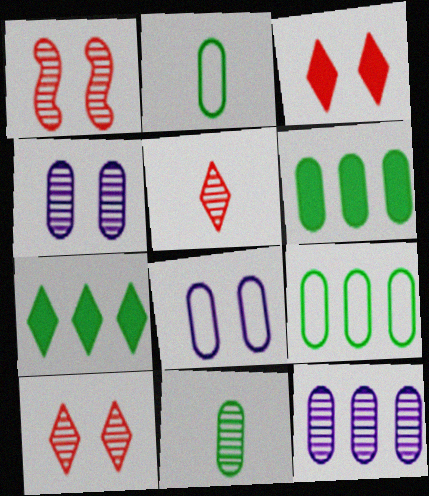[]